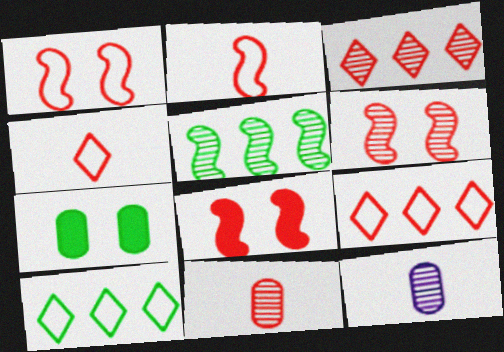[[1, 6, 8], 
[3, 6, 11], 
[8, 9, 11], 
[8, 10, 12]]